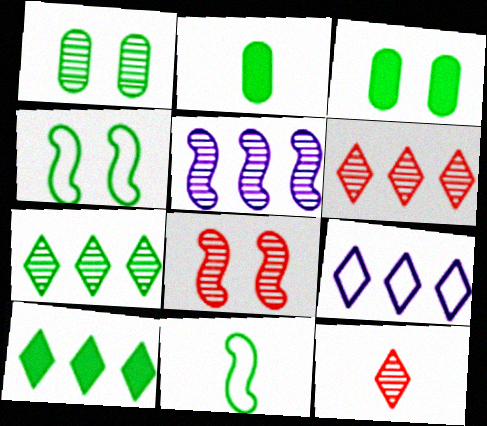[[1, 5, 12], 
[1, 10, 11], 
[2, 4, 7], 
[2, 8, 9], 
[3, 7, 11], 
[6, 9, 10]]